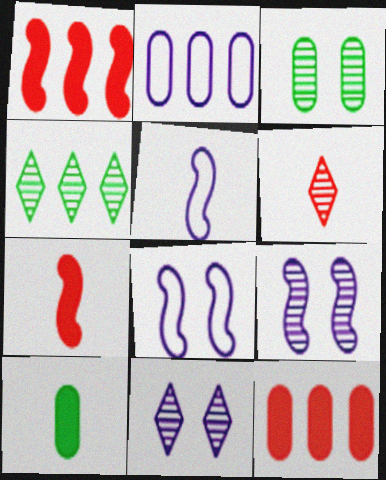[[1, 2, 4], 
[4, 6, 11], 
[5, 6, 10]]